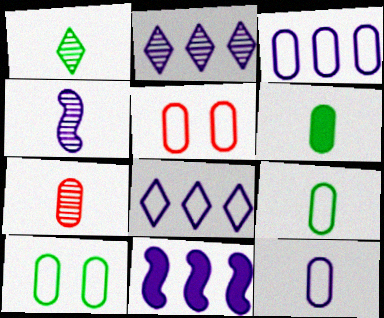[[1, 4, 7], 
[1, 5, 11], 
[2, 3, 11], 
[3, 5, 9], 
[6, 7, 12]]